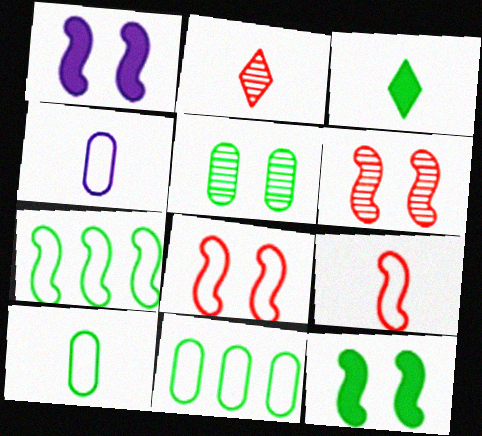[[1, 2, 11], 
[3, 5, 7]]